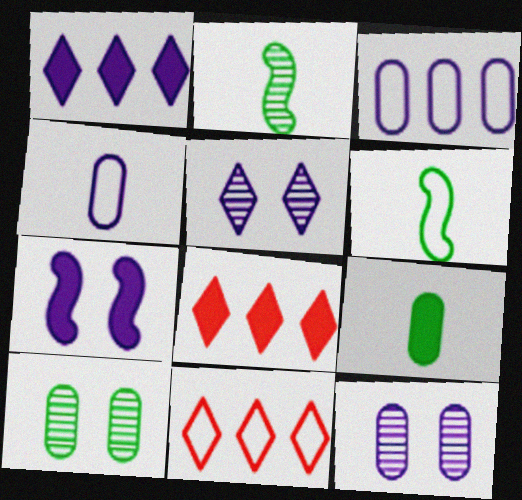[[6, 8, 12], 
[7, 8, 9]]